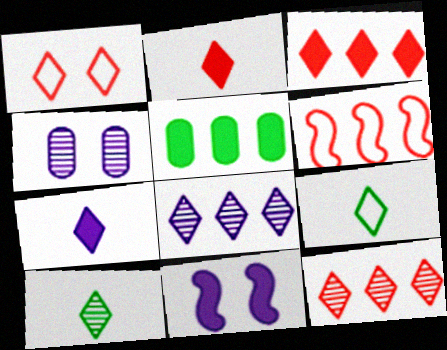[[1, 2, 12], 
[2, 5, 11], 
[5, 6, 8]]